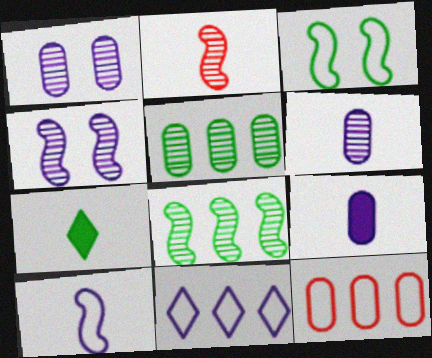[[2, 4, 8], 
[3, 5, 7], 
[4, 7, 12], 
[4, 9, 11]]